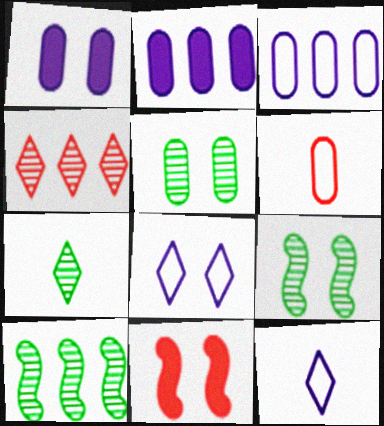[[2, 5, 6], 
[3, 7, 11], 
[4, 6, 11], 
[5, 7, 10], 
[5, 8, 11]]